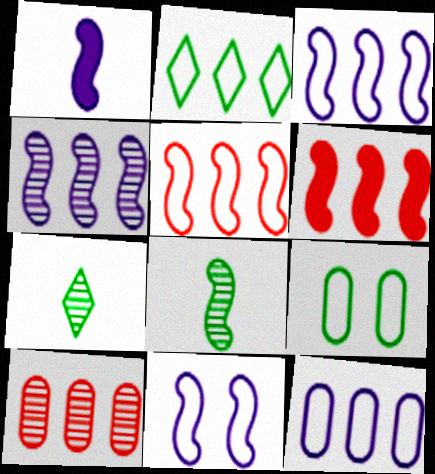[[1, 4, 11], 
[2, 5, 12], 
[6, 8, 11]]